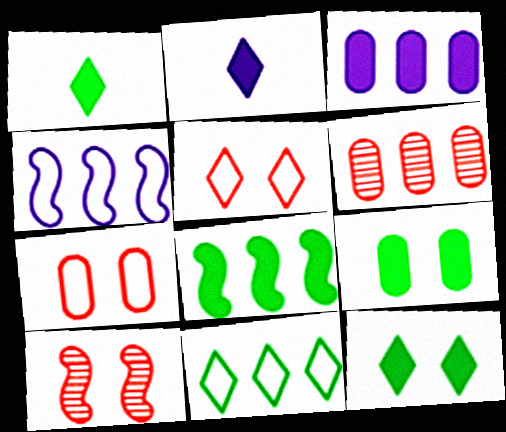[[1, 8, 9]]